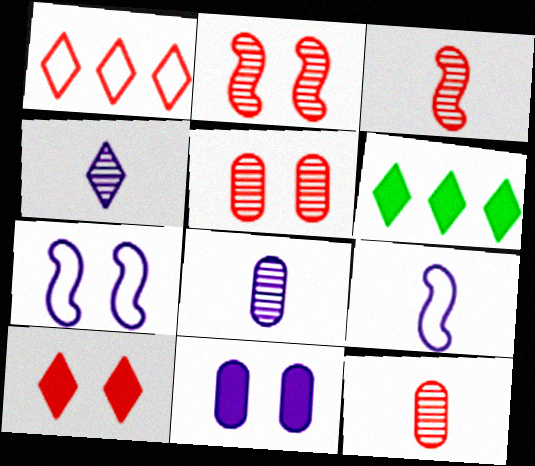[[5, 6, 9], 
[6, 7, 12]]